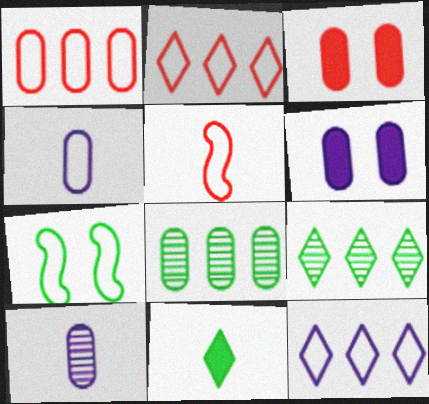[[2, 4, 7], 
[3, 4, 8], 
[5, 6, 9], 
[5, 10, 11], 
[7, 8, 11]]